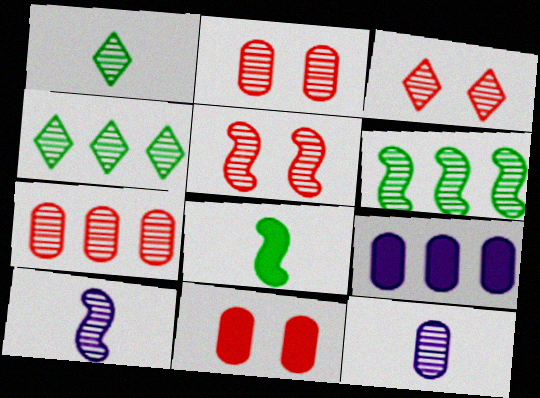[[2, 3, 5], 
[2, 4, 10], 
[3, 6, 12], 
[4, 5, 12], 
[5, 6, 10]]